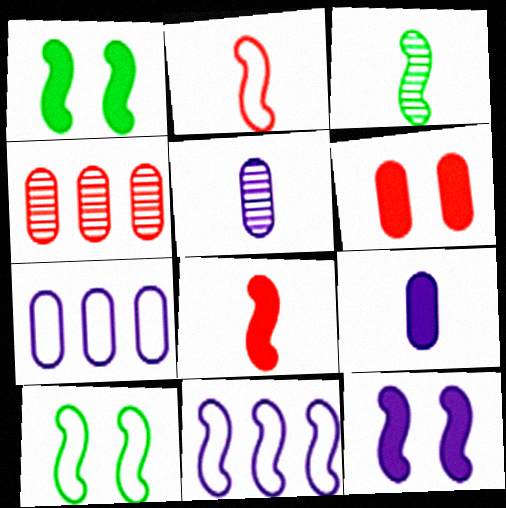[[2, 10, 11]]